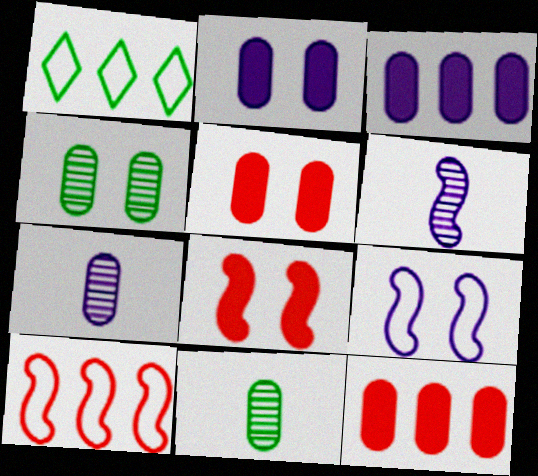[[1, 5, 6], 
[1, 7, 8]]